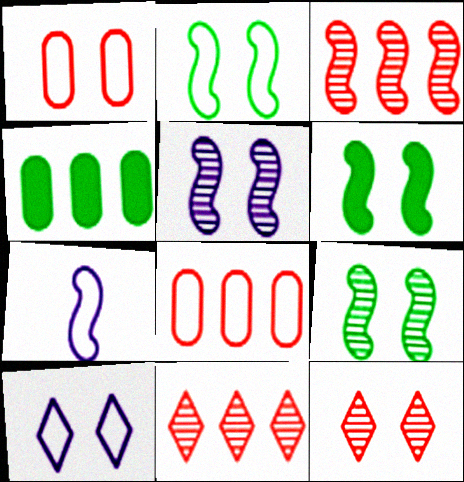[[1, 2, 10], 
[2, 6, 9], 
[3, 6, 7], 
[4, 7, 12]]